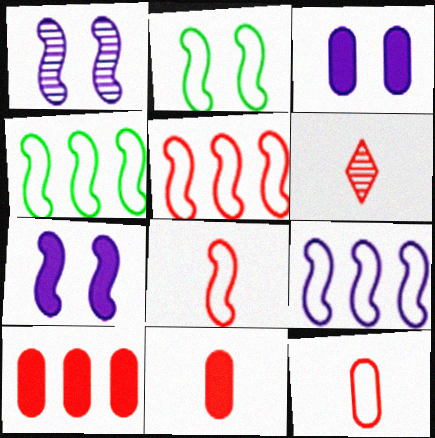[[2, 8, 9], 
[3, 4, 6], 
[4, 5, 9], 
[6, 8, 11]]